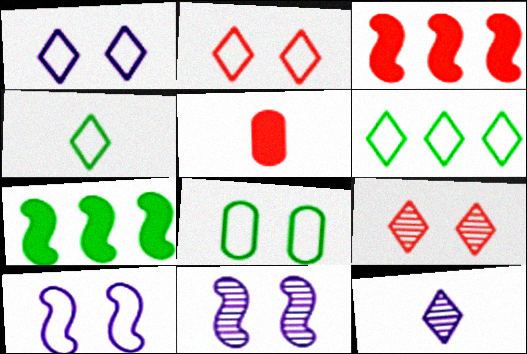[[2, 8, 10], 
[3, 8, 12], 
[5, 6, 11]]